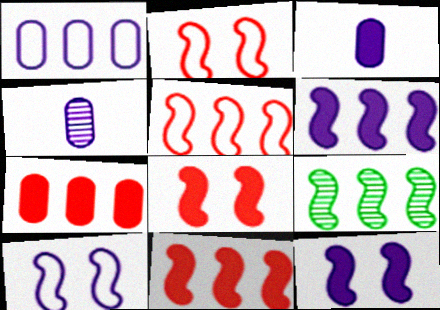[[5, 6, 9]]